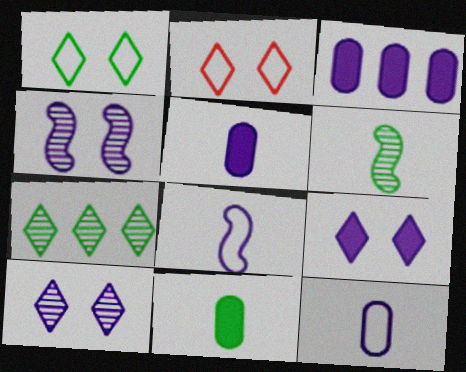[[2, 3, 6], 
[3, 8, 10]]